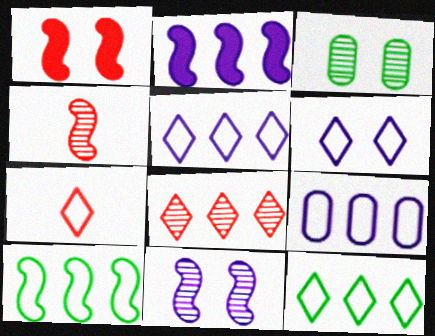[[1, 3, 6], 
[2, 3, 7], 
[6, 7, 12]]